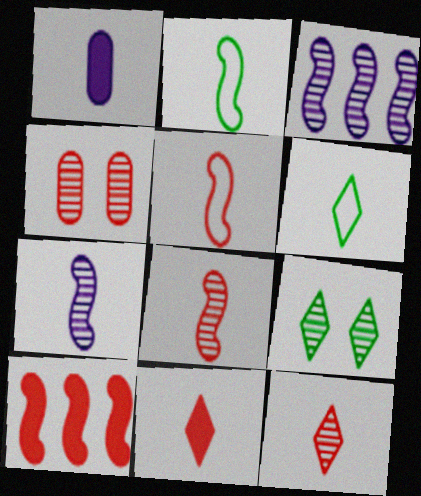[[1, 2, 12], 
[1, 6, 8]]